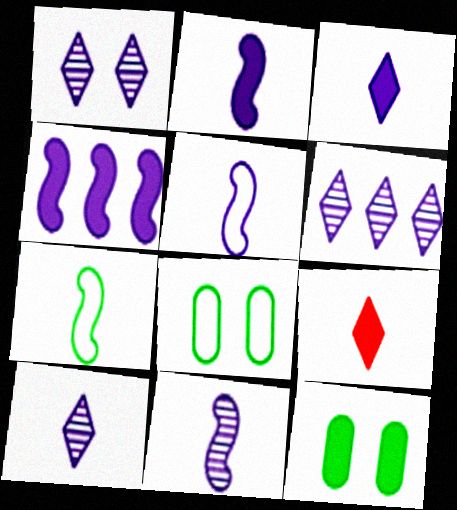[[1, 6, 10], 
[2, 5, 11], 
[4, 9, 12]]